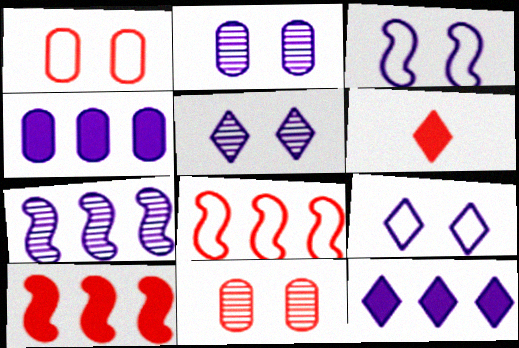[[6, 8, 11]]